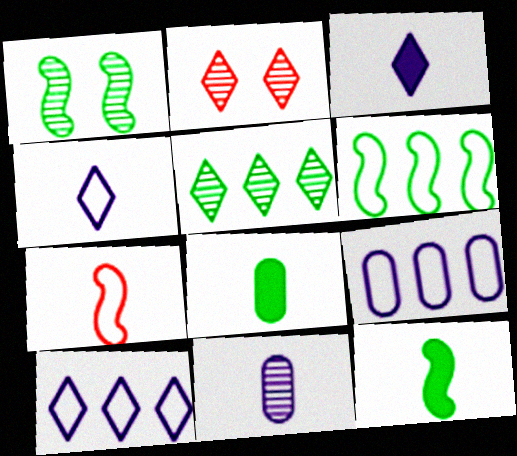[[1, 6, 12], 
[2, 9, 12]]